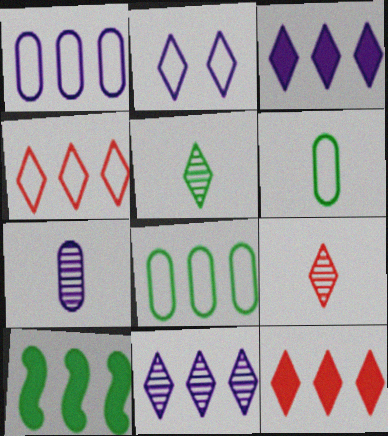[[2, 5, 12]]